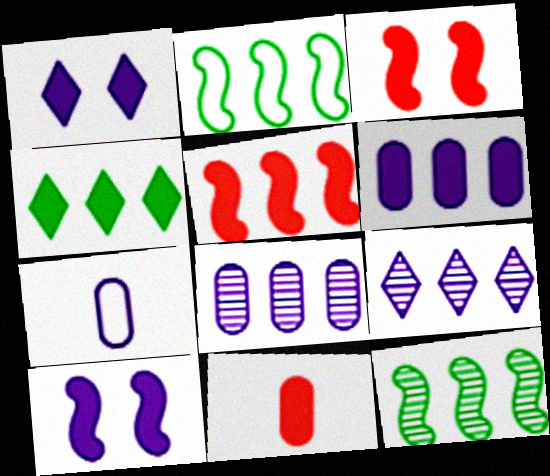[[4, 5, 6], 
[4, 10, 11], 
[7, 9, 10]]